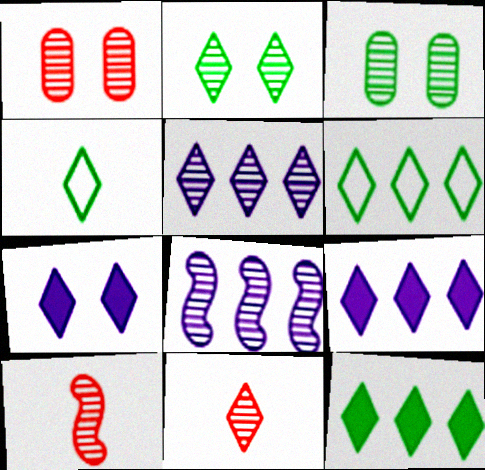[[2, 4, 12], 
[2, 5, 11], 
[3, 5, 10], 
[3, 8, 11], 
[6, 7, 11]]